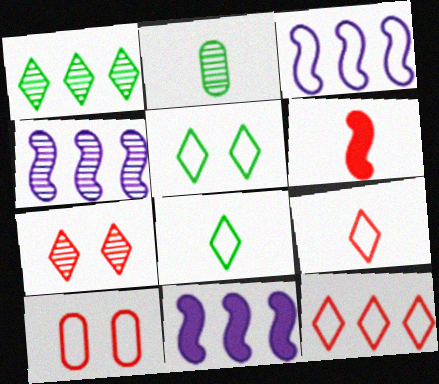[[2, 4, 7], 
[3, 4, 11], 
[3, 8, 10]]